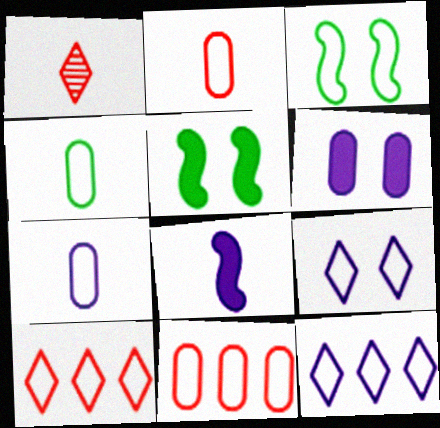[[1, 4, 8], 
[2, 3, 12], 
[2, 4, 7], 
[3, 7, 10]]